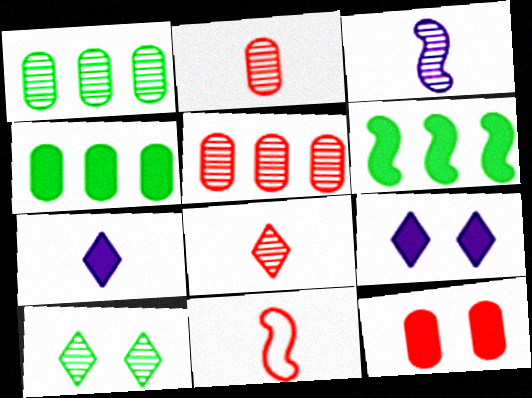[[1, 9, 11], 
[3, 5, 10], 
[6, 7, 12]]